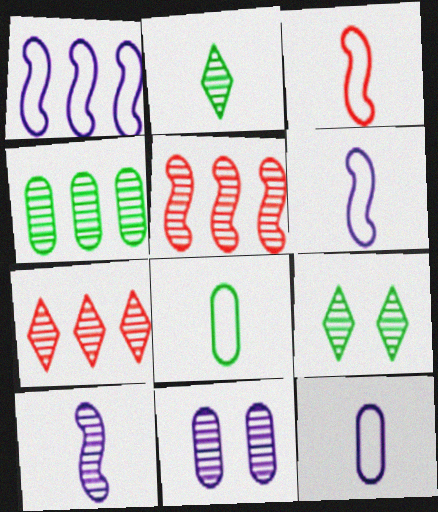[[2, 5, 11]]